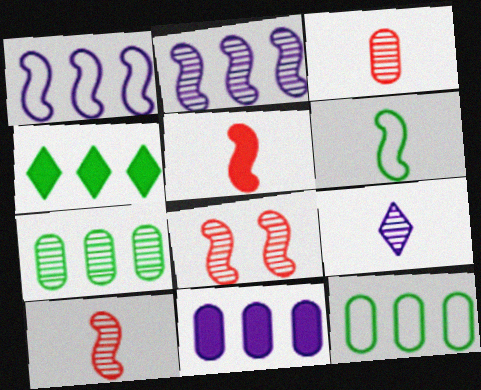[[7, 8, 9]]